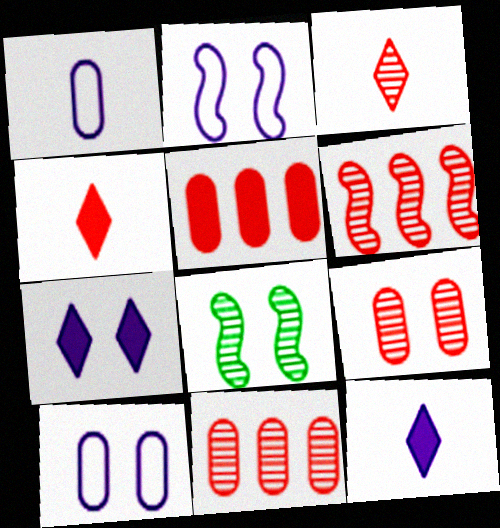[[3, 6, 9]]